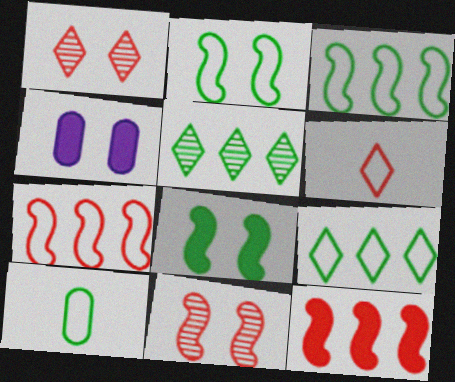[[1, 2, 4], 
[2, 9, 10], 
[5, 8, 10]]